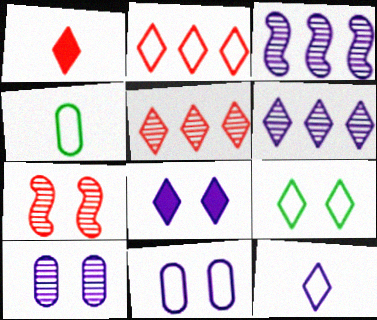[[1, 6, 9], 
[2, 9, 12], 
[6, 8, 12]]